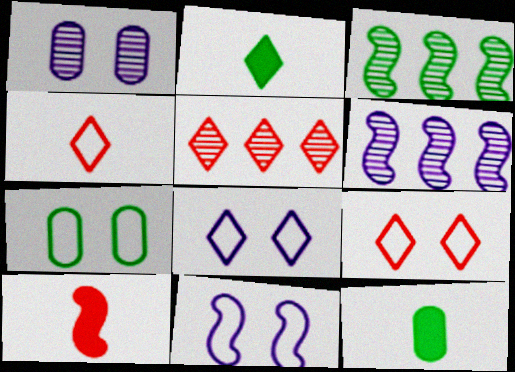[[2, 3, 7], 
[2, 5, 8], 
[3, 10, 11], 
[5, 11, 12], 
[6, 9, 12], 
[7, 9, 11]]